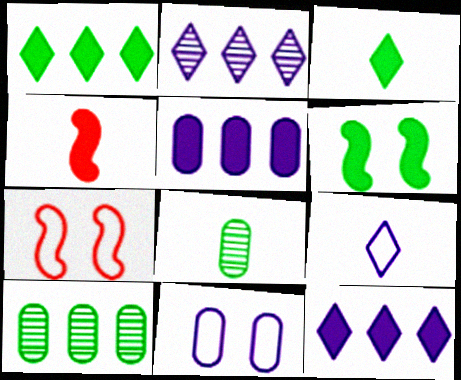[[4, 8, 9], 
[7, 8, 12]]